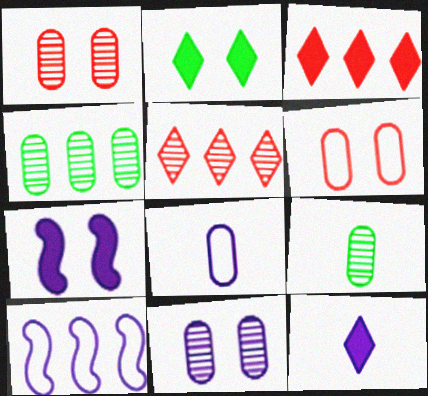[[2, 3, 12], 
[3, 4, 10], 
[10, 11, 12]]